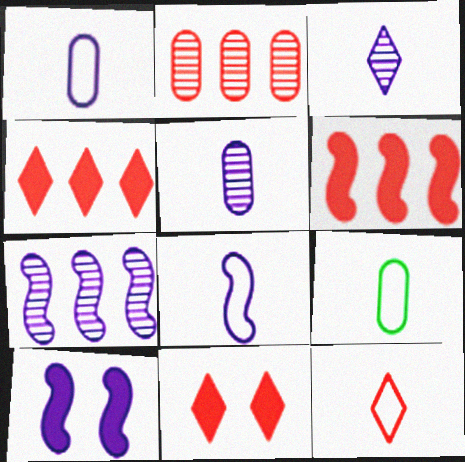[[7, 8, 10], 
[7, 9, 11], 
[8, 9, 12]]